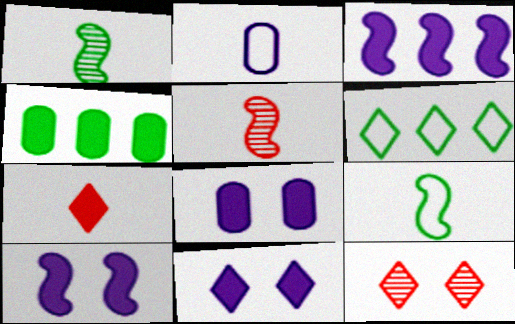[[1, 2, 7], 
[4, 7, 10], 
[5, 6, 8], 
[8, 10, 11]]